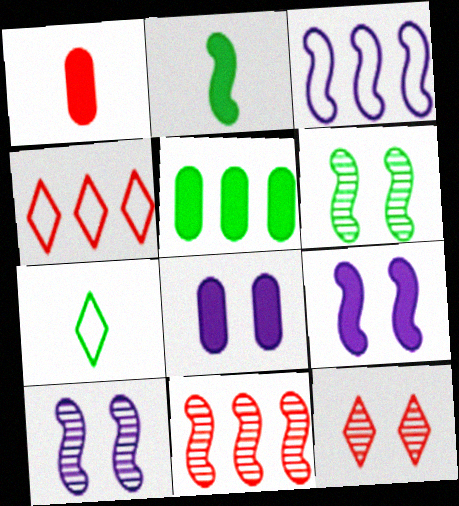[[1, 5, 8], 
[5, 6, 7], 
[7, 8, 11]]